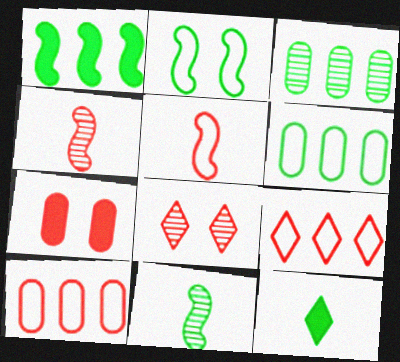[[1, 2, 11], 
[2, 3, 12], 
[4, 7, 9]]